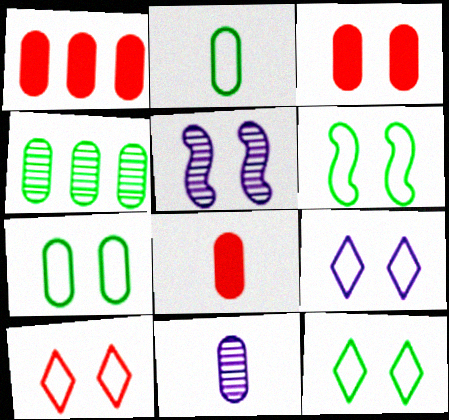[[1, 3, 8], 
[1, 7, 11], 
[2, 8, 11], 
[3, 5, 12], 
[6, 7, 12], 
[9, 10, 12]]